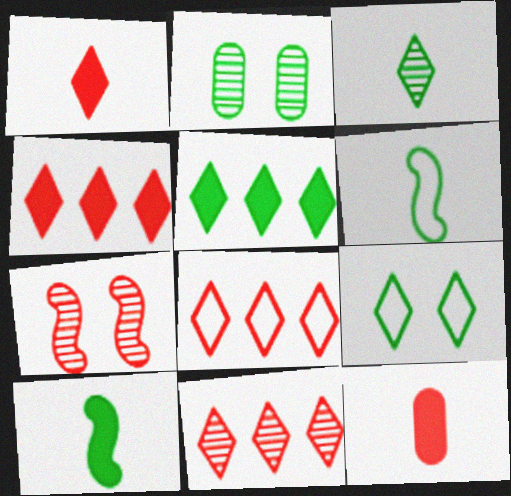[[2, 5, 6], 
[3, 5, 9], 
[4, 8, 11], 
[7, 8, 12]]